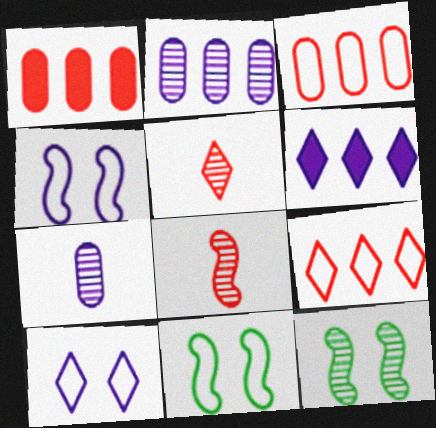[[2, 5, 12], 
[4, 6, 7]]